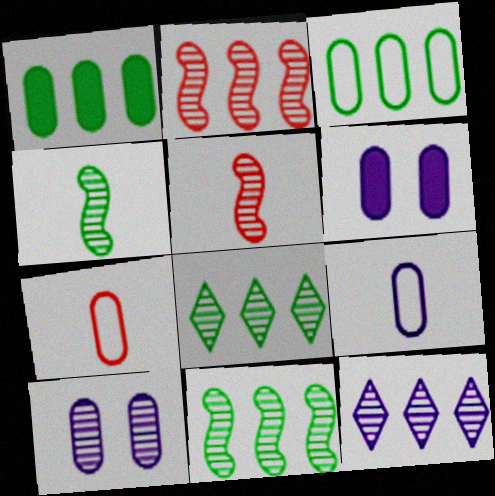[[1, 7, 10], 
[5, 8, 10]]